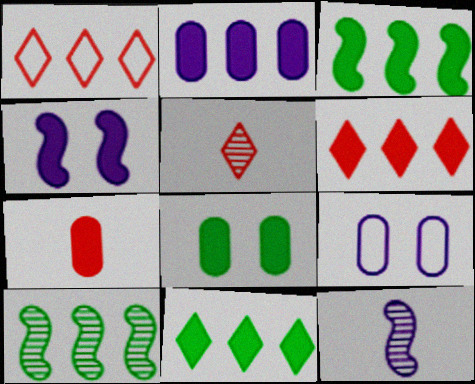[[1, 2, 10], 
[1, 8, 12], 
[2, 3, 6], 
[2, 7, 8], 
[3, 5, 9], 
[4, 7, 11]]